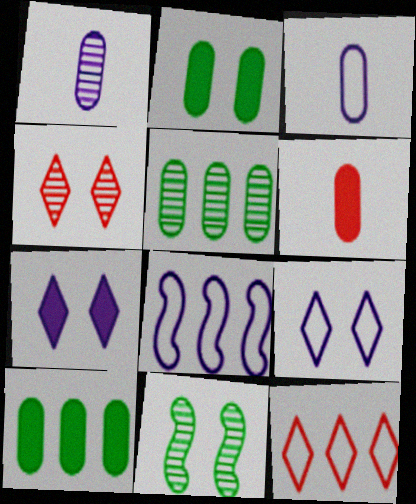[[1, 7, 8], 
[3, 8, 9]]